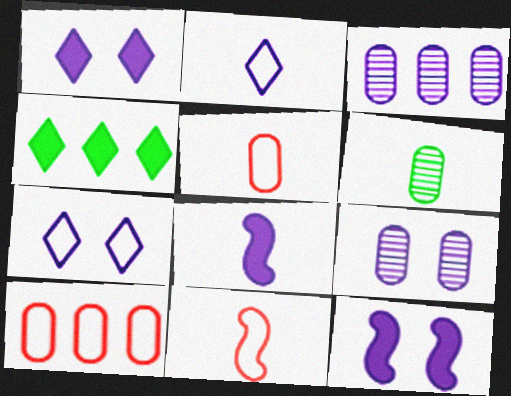[[2, 3, 12], 
[3, 7, 8], 
[4, 9, 11], 
[7, 9, 12]]